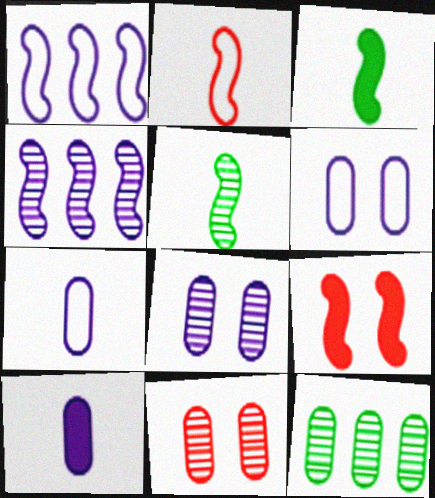[[1, 5, 9]]